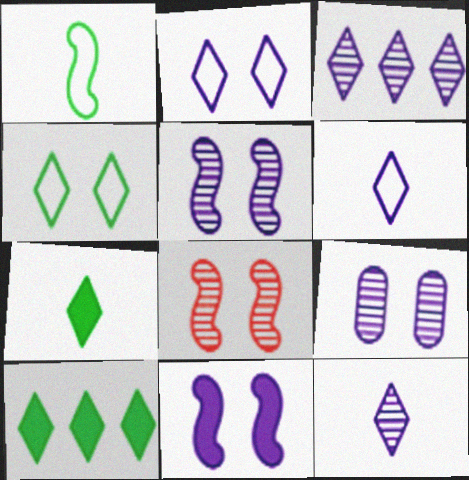[[2, 9, 11]]